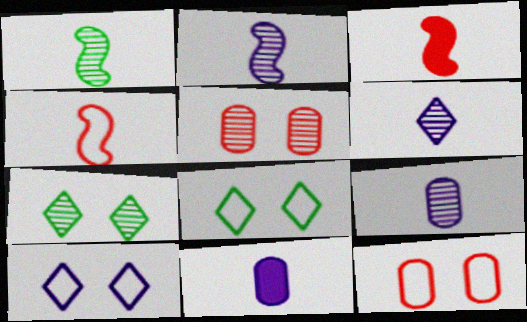[[2, 6, 9]]